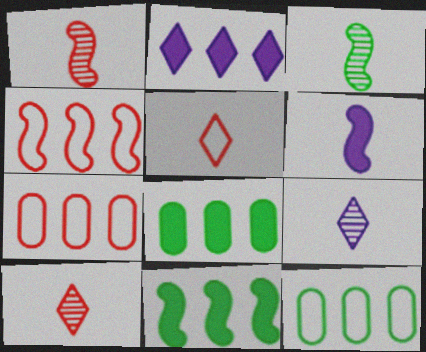[]